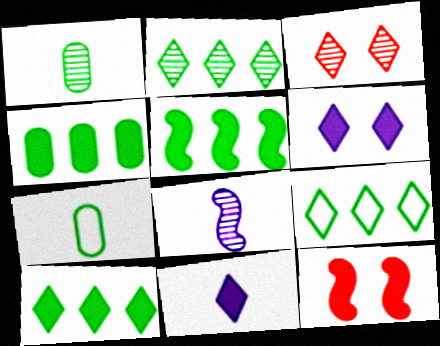[[2, 9, 10], 
[3, 9, 11], 
[4, 5, 10], 
[4, 11, 12]]